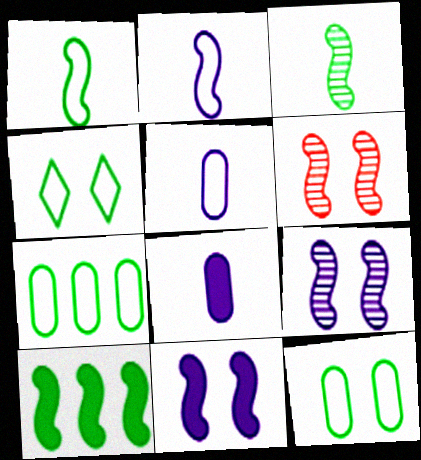[[1, 4, 7], 
[2, 6, 10]]